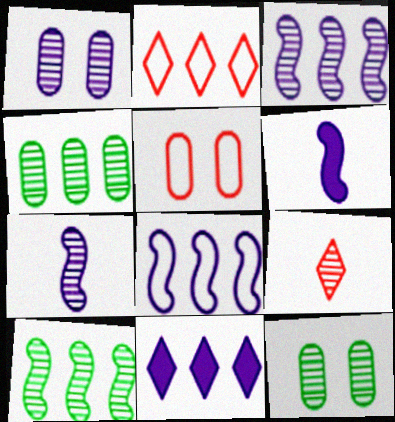[[1, 9, 10], 
[2, 6, 12], 
[3, 9, 12]]